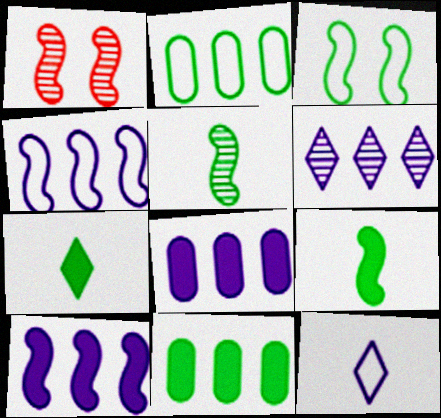[[1, 4, 9], 
[1, 11, 12], 
[4, 6, 8]]